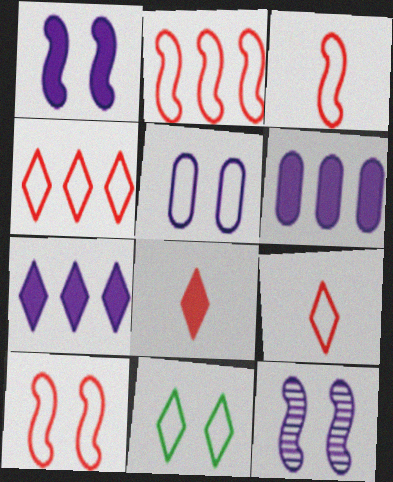[[2, 3, 10], 
[5, 10, 11]]